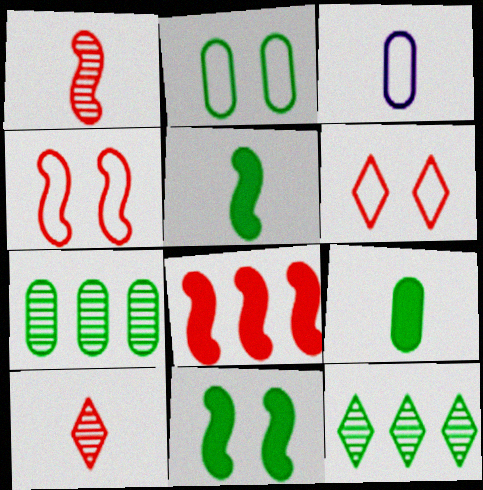[[1, 4, 8], 
[2, 5, 12], 
[2, 7, 9], 
[3, 5, 10]]